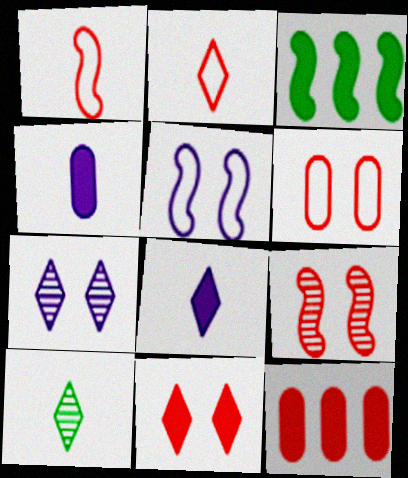[[1, 4, 10], 
[2, 8, 10], 
[2, 9, 12], 
[3, 4, 11], 
[5, 10, 12], 
[6, 9, 11]]